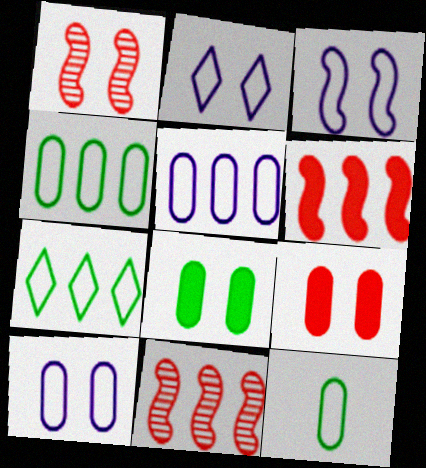[[1, 2, 8], 
[2, 3, 10]]